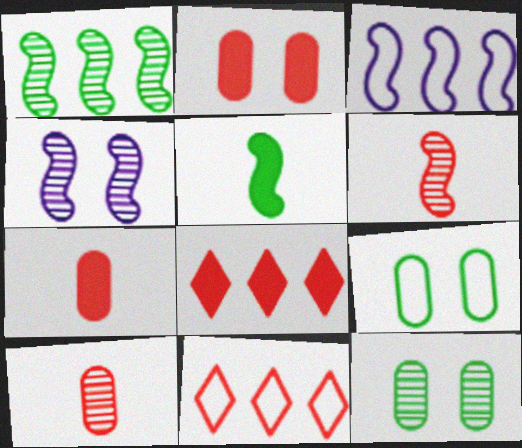[[1, 4, 6], 
[2, 6, 11]]